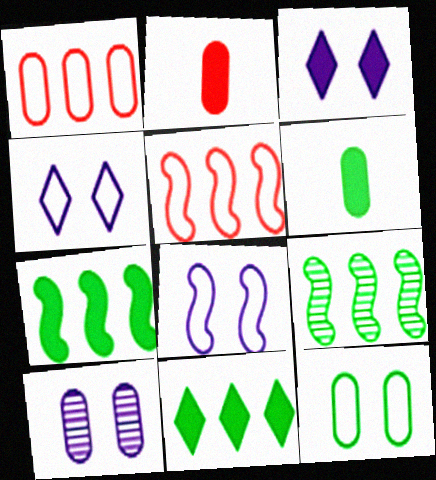[[1, 6, 10], 
[2, 3, 7], 
[2, 4, 9], 
[3, 8, 10]]